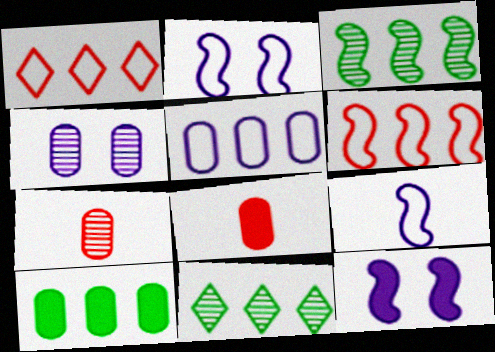[[2, 8, 11]]